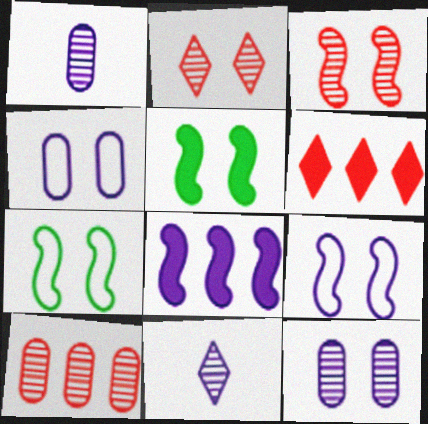[[1, 6, 7], 
[2, 4, 5], 
[3, 5, 9], 
[4, 8, 11]]